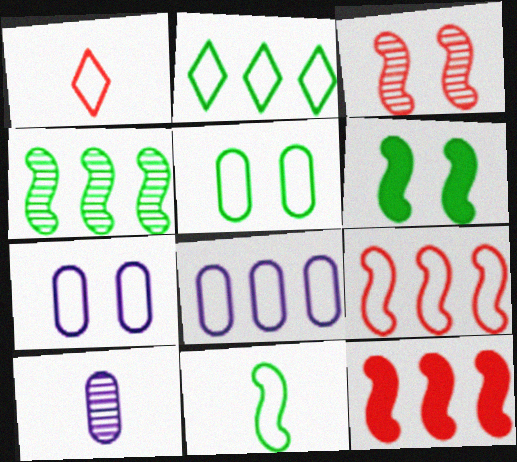[[2, 5, 11], 
[2, 8, 9], 
[4, 6, 11]]